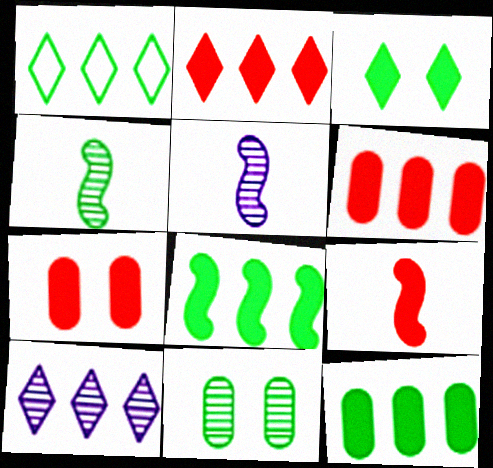[[1, 2, 10], 
[1, 5, 7], 
[2, 7, 9]]